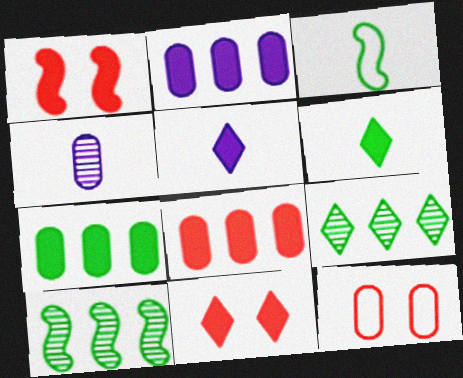[[1, 2, 6], 
[1, 5, 7], 
[2, 7, 8], 
[4, 7, 12], 
[5, 10, 12]]